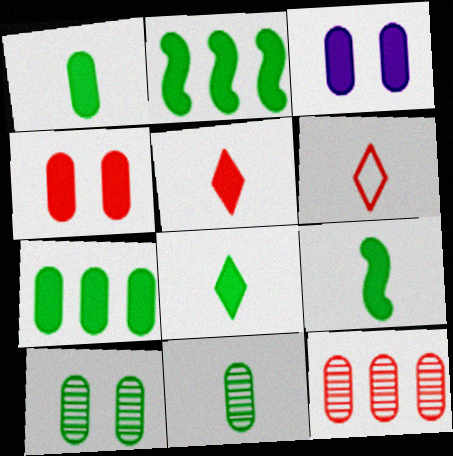[[1, 8, 9], 
[2, 3, 5]]